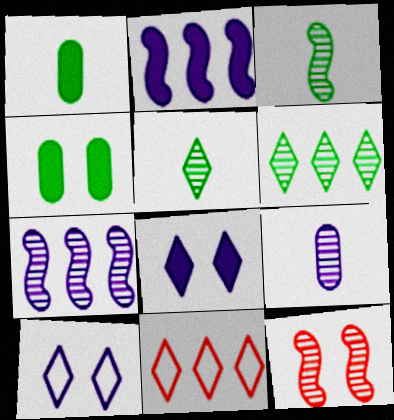[[2, 9, 10], 
[3, 7, 12], 
[4, 10, 12], 
[5, 8, 11], 
[6, 9, 12]]